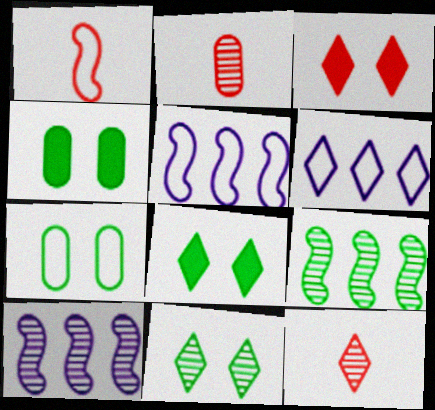[[1, 6, 7], 
[2, 5, 8], 
[2, 10, 11], 
[4, 5, 12], 
[6, 8, 12]]